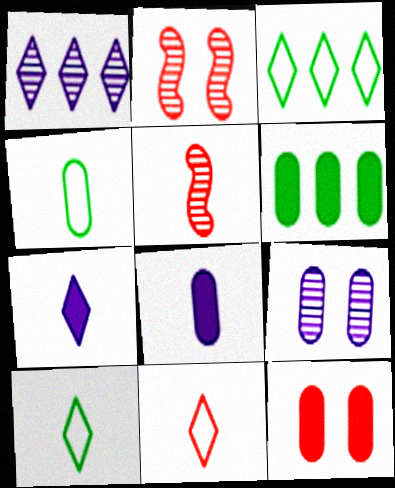[[2, 3, 8], 
[4, 5, 7], 
[5, 8, 10], 
[6, 8, 12]]